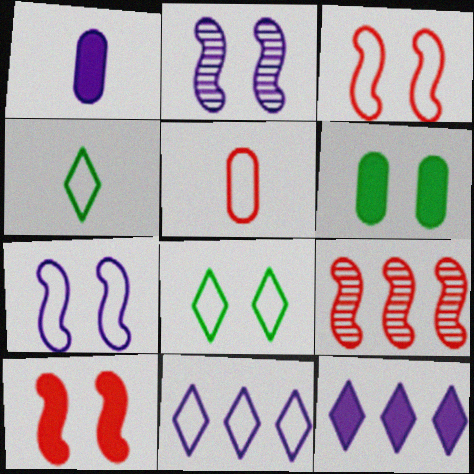[[1, 2, 11], 
[1, 8, 9]]